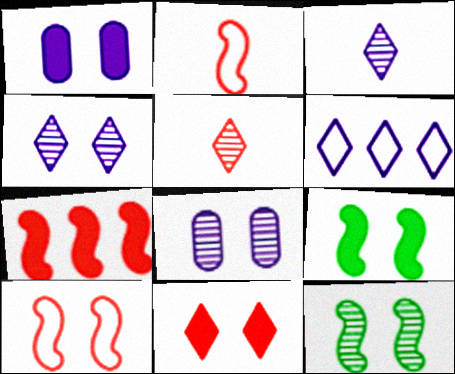[[1, 9, 11]]